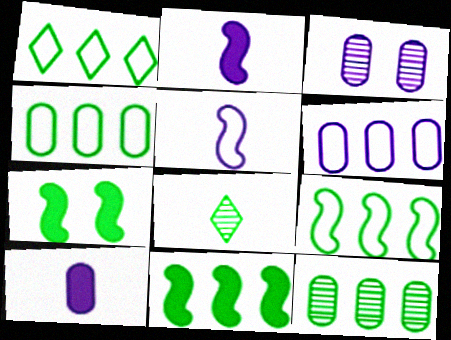[[1, 4, 9], 
[1, 11, 12], 
[3, 6, 10], 
[4, 7, 8]]